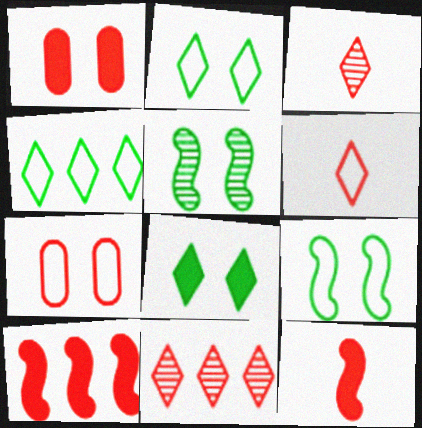[[3, 7, 10], 
[7, 11, 12]]